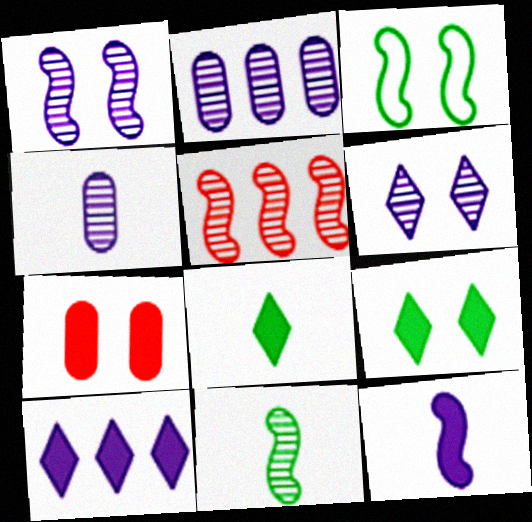[[1, 5, 11], 
[3, 5, 12], 
[3, 6, 7]]